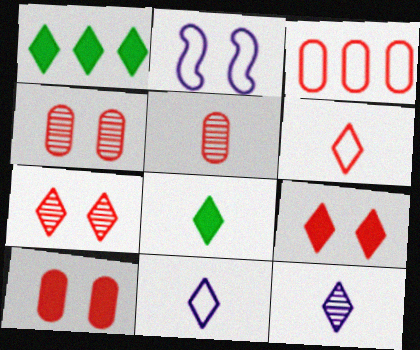[[1, 2, 5], 
[1, 7, 11], 
[3, 5, 10], 
[6, 8, 12]]